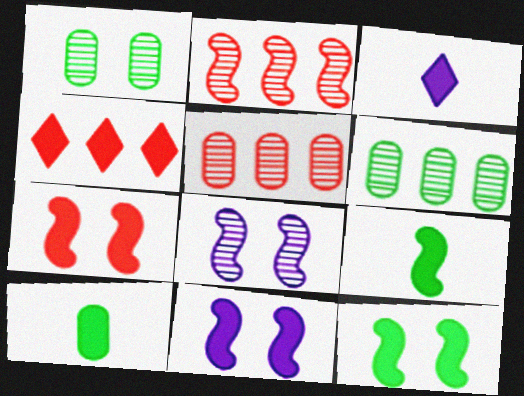[[4, 10, 11], 
[7, 11, 12]]